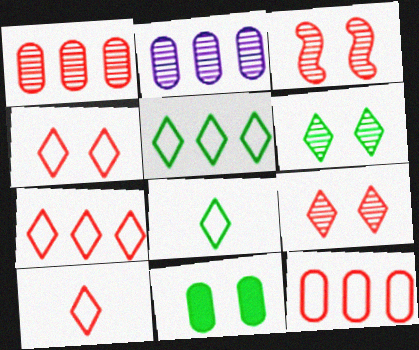[[4, 7, 10]]